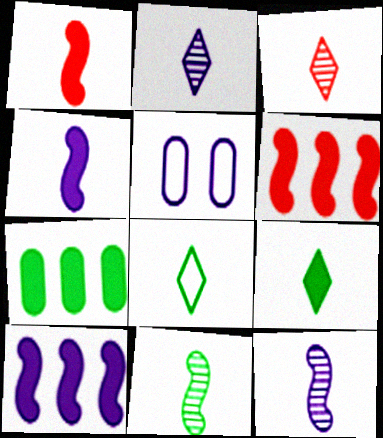[[2, 5, 10]]